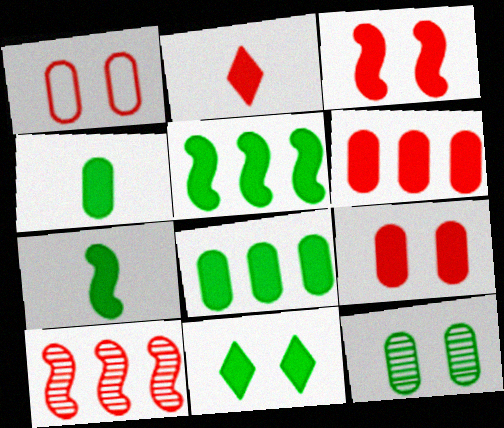[[1, 2, 10], 
[2, 3, 6], 
[4, 5, 11], 
[7, 8, 11]]